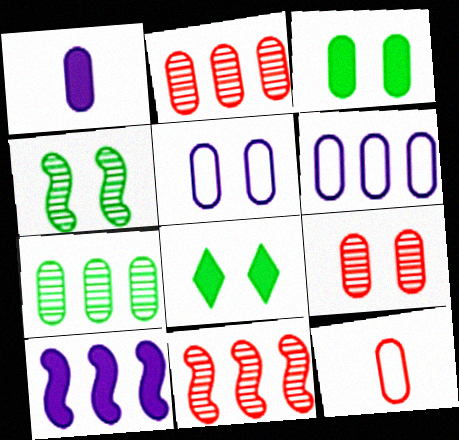[[3, 5, 9]]